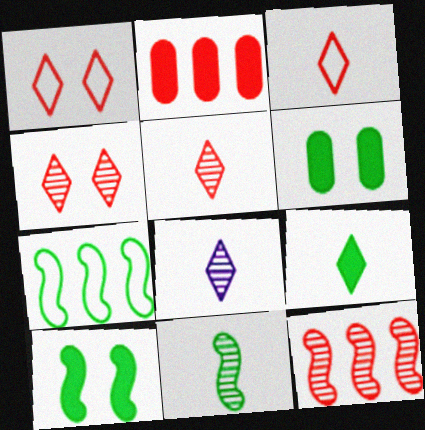[[3, 8, 9], 
[7, 10, 11]]